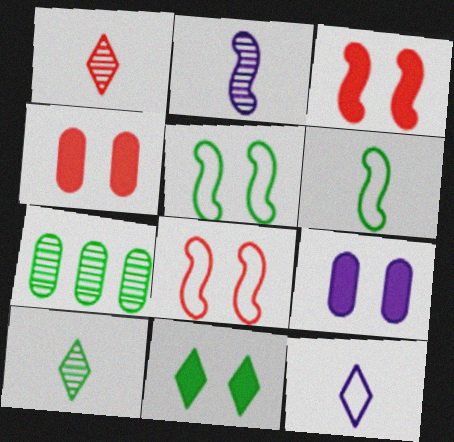[[3, 7, 12], 
[3, 9, 11], 
[6, 7, 11]]